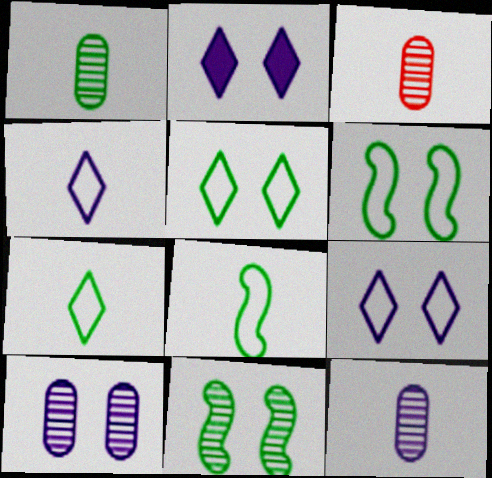[[1, 3, 12]]